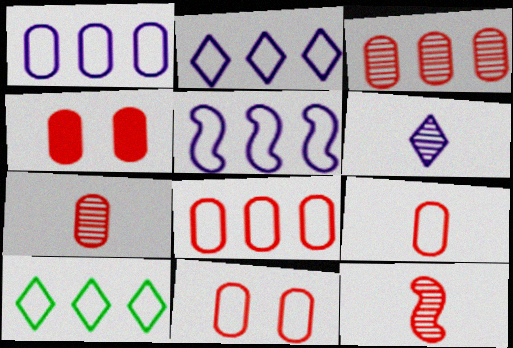[[1, 2, 5], 
[3, 4, 9], 
[4, 7, 8], 
[5, 8, 10], 
[8, 9, 11]]